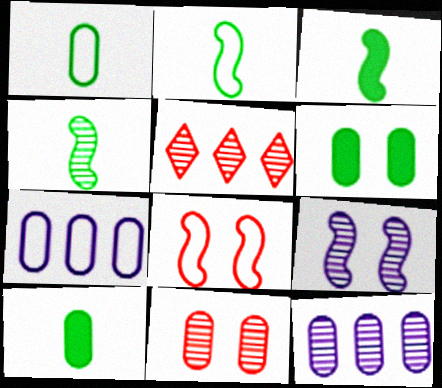[[2, 3, 4], 
[7, 10, 11]]